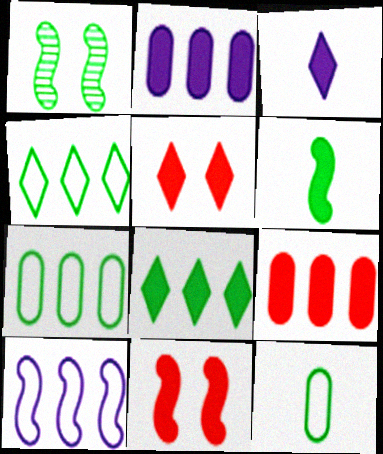[[1, 8, 12], 
[2, 5, 6], 
[3, 5, 8]]